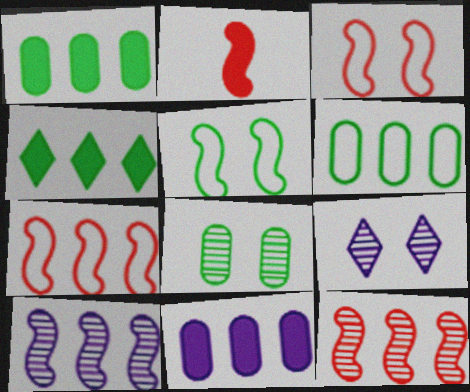[[2, 3, 12], 
[2, 5, 10], 
[2, 6, 9]]